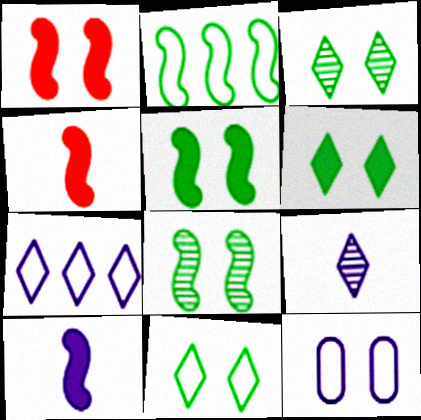[[1, 3, 12], 
[3, 6, 11]]